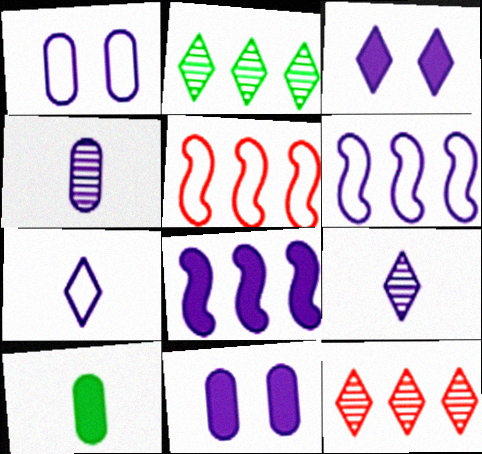[[1, 6, 7], 
[1, 8, 9], 
[3, 4, 6], 
[6, 9, 11]]